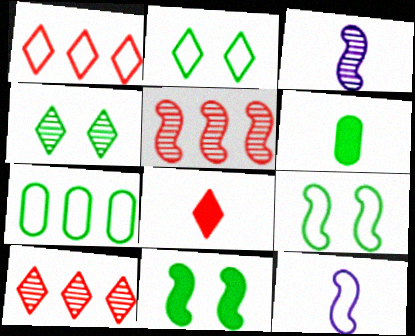[[5, 11, 12]]